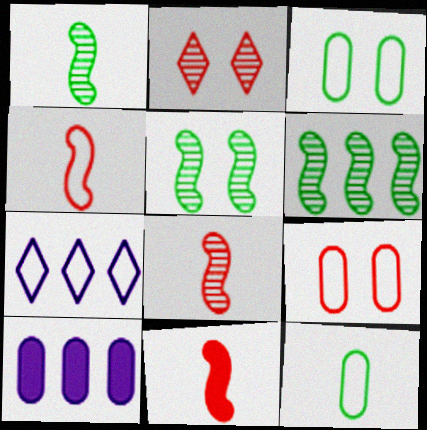[[1, 5, 6], 
[3, 4, 7], 
[4, 8, 11]]